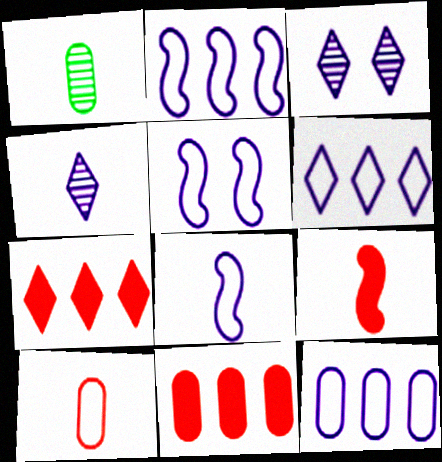[[1, 5, 7], 
[2, 5, 8], 
[2, 6, 12]]